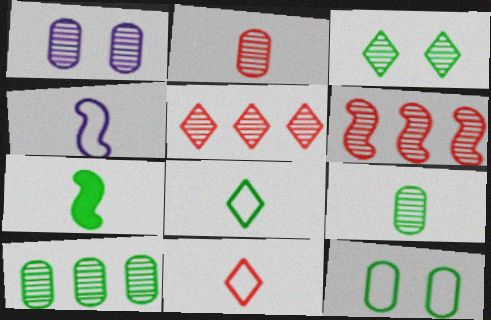[[1, 2, 10], 
[7, 8, 9]]